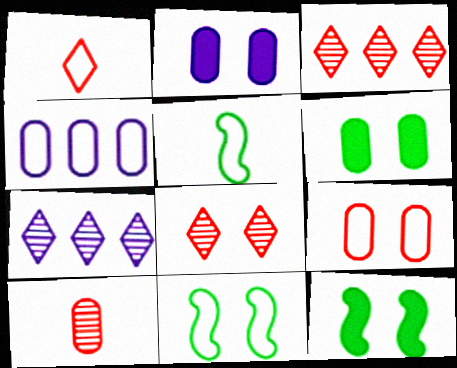[[1, 4, 11], 
[2, 3, 5], 
[2, 8, 11], 
[4, 6, 10]]